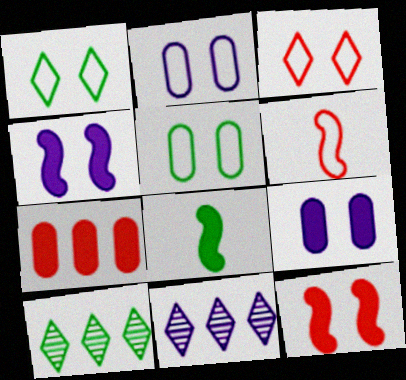[[5, 8, 10], 
[6, 9, 10]]